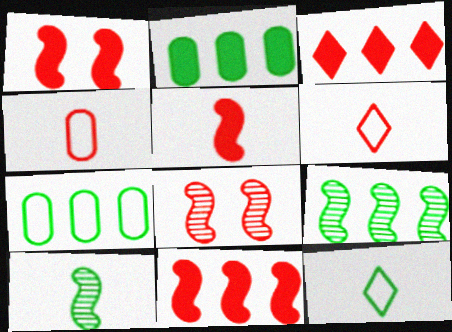[[1, 5, 11], 
[3, 4, 8]]